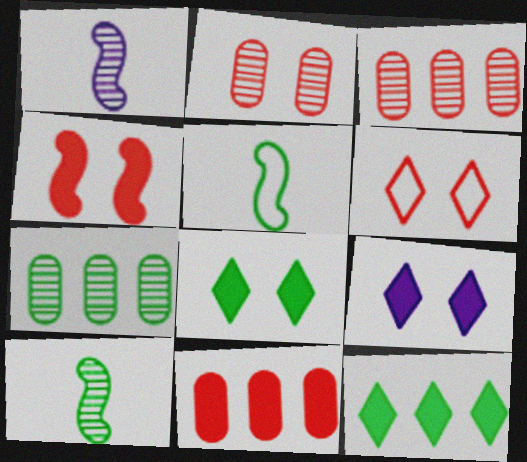[[2, 4, 6], 
[3, 5, 9], 
[5, 7, 8]]